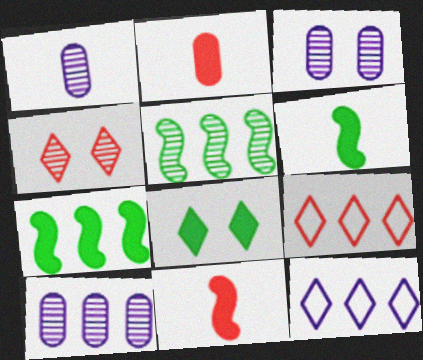[[1, 3, 10], 
[1, 4, 5], 
[3, 6, 9], 
[7, 9, 10]]